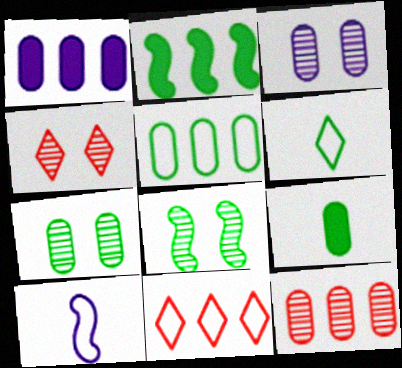[[1, 5, 12], 
[2, 6, 7], 
[3, 4, 8], 
[5, 7, 9]]